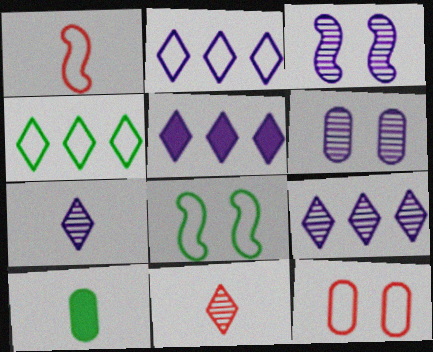[[1, 7, 10], 
[2, 5, 9]]